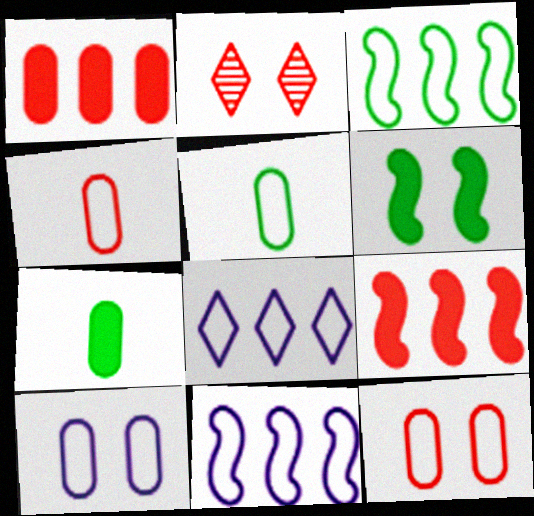[[2, 4, 9], 
[2, 6, 10], 
[2, 7, 11]]